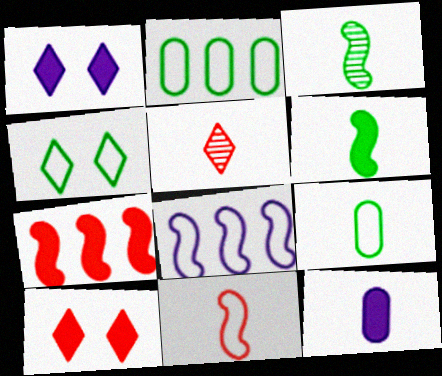[]